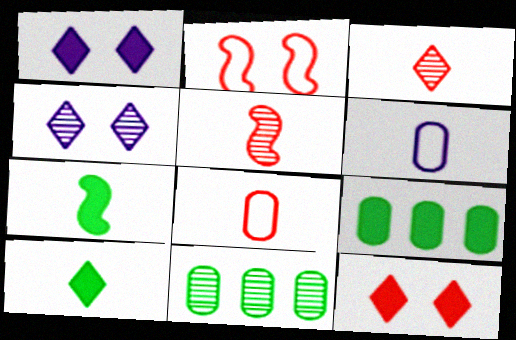[[3, 6, 7], 
[4, 5, 11], 
[5, 6, 10]]